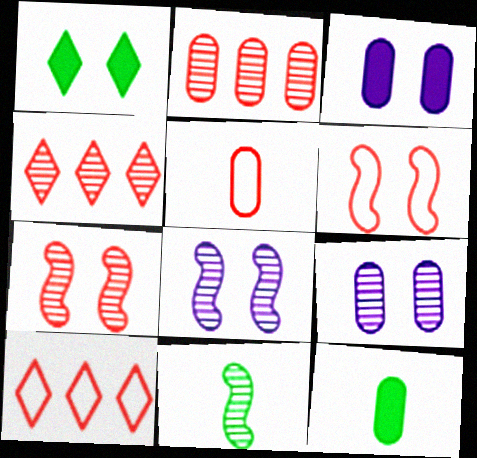[[1, 6, 9], 
[3, 10, 11], 
[4, 9, 11], 
[5, 6, 10], 
[8, 10, 12]]